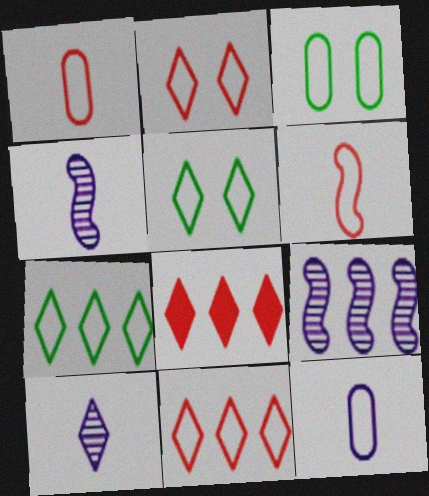[[3, 4, 8], 
[5, 8, 10]]